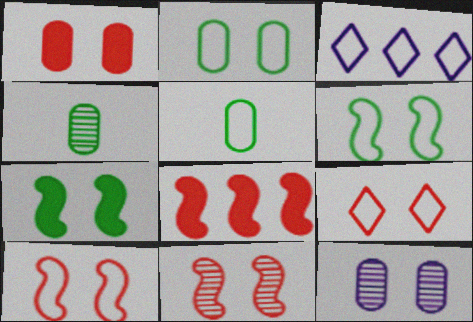[[1, 2, 12], 
[1, 9, 11], 
[3, 5, 10], 
[7, 9, 12]]